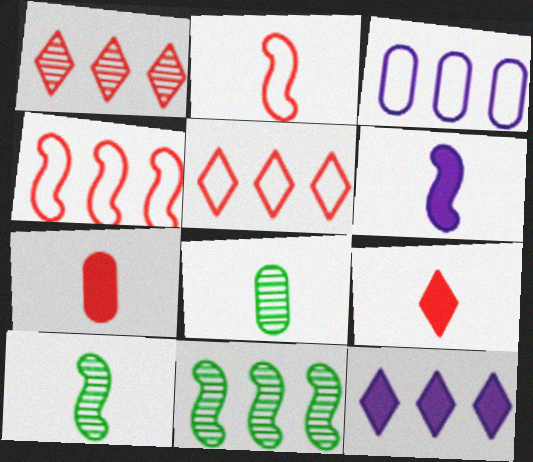[[2, 6, 10]]